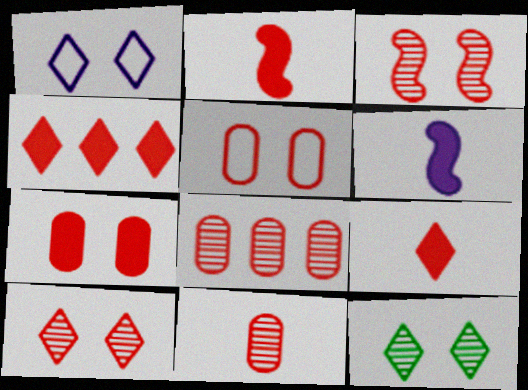[[2, 4, 7]]